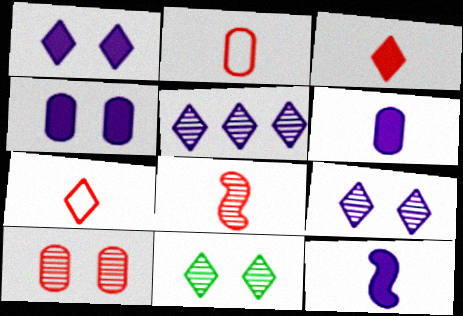[[2, 3, 8]]